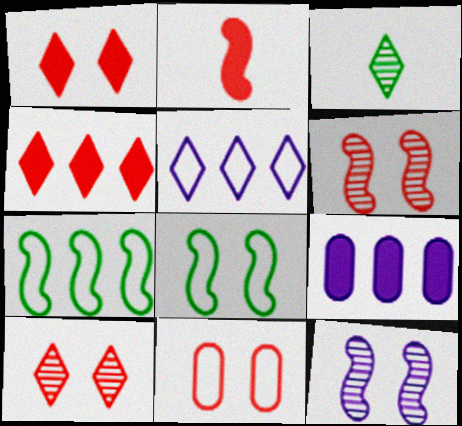[[1, 3, 5], 
[1, 6, 11], 
[2, 7, 12]]